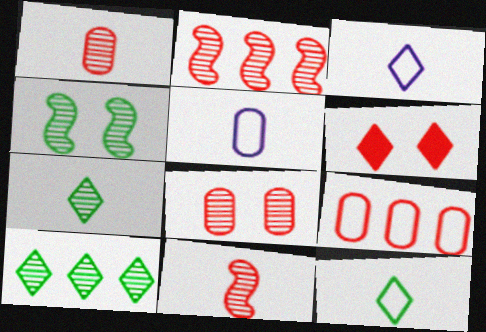[[3, 6, 10], 
[6, 9, 11]]